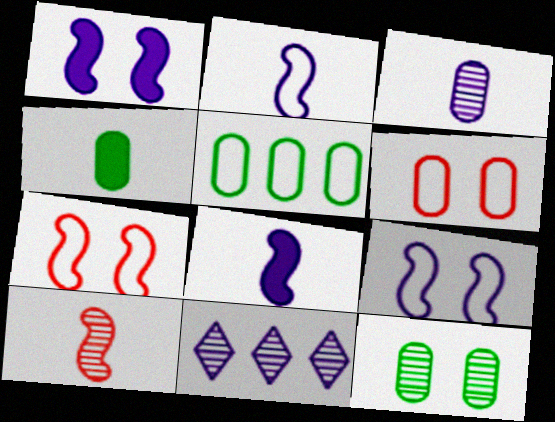[[4, 5, 12], 
[4, 7, 11], 
[10, 11, 12]]